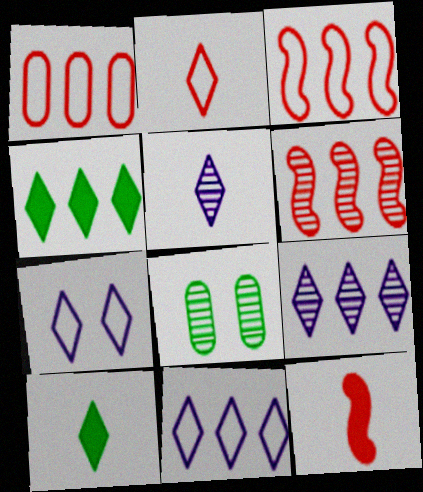[[2, 5, 10], 
[5, 6, 8], 
[8, 11, 12]]